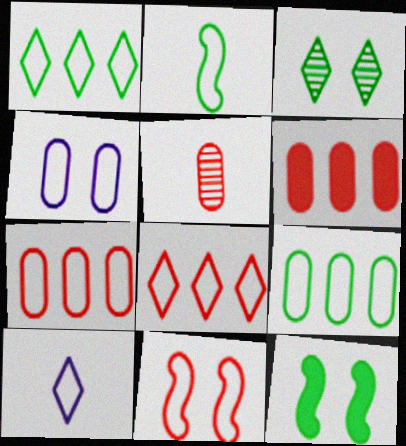[[2, 4, 8], 
[9, 10, 11]]